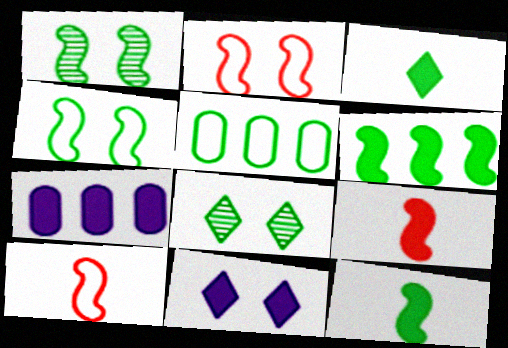[[1, 3, 5], 
[5, 8, 12], 
[7, 8, 10]]